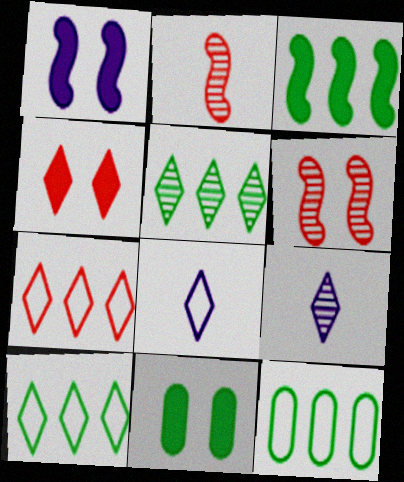[[1, 4, 11], 
[3, 5, 12], 
[4, 5, 8], 
[4, 9, 10]]